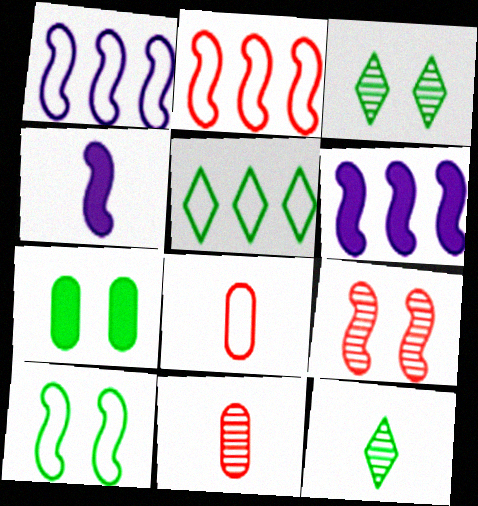[[3, 6, 8], 
[3, 7, 10], 
[4, 8, 12]]